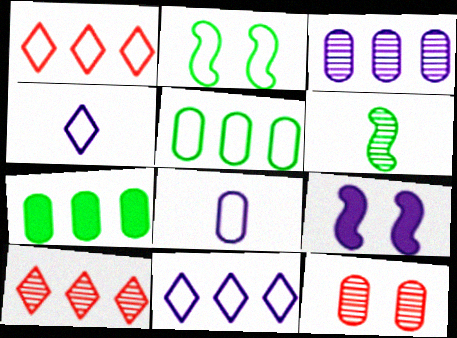[[1, 2, 8], 
[3, 4, 9], 
[7, 8, 12]]